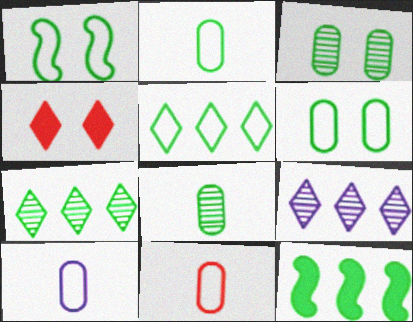[[1, 2, 5], 
[2, 10, 11]]